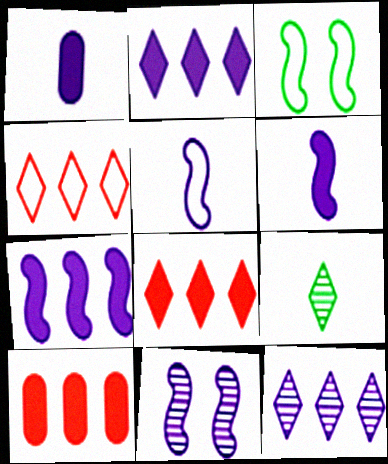[[5, 7, 11]]